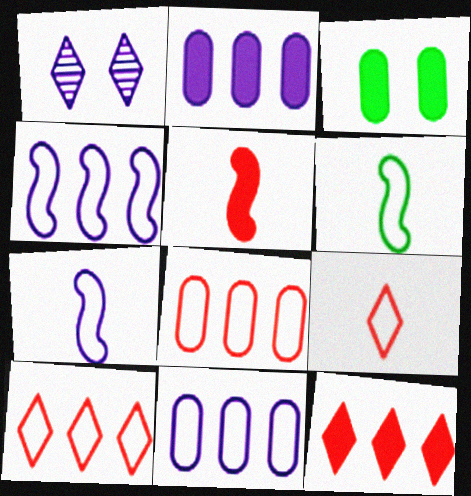[[1, 2, 7]]